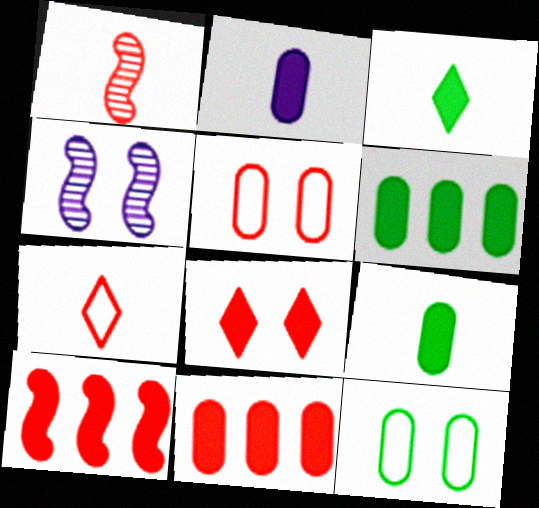[[4, 6, 7], 
[4, 8, 12]]